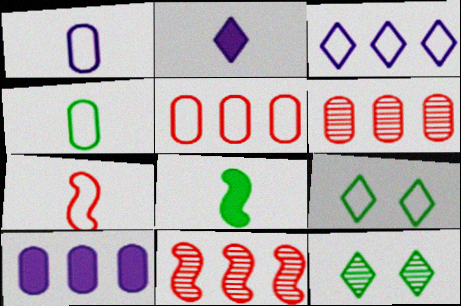[[7, 10, 12]]